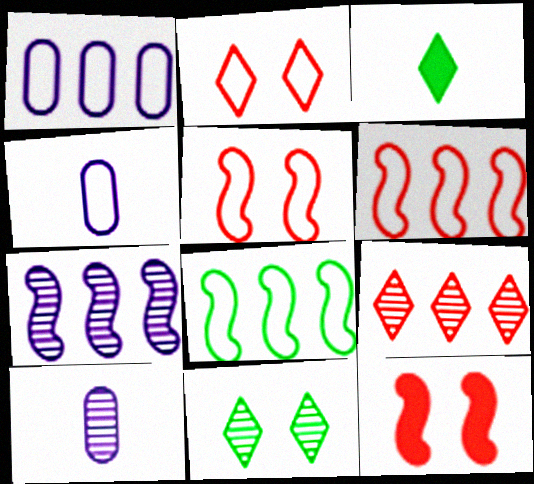[[2, 4, 8]]